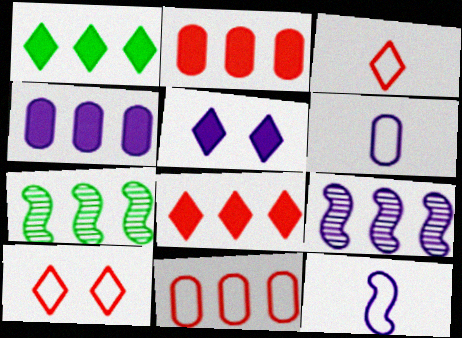[[1, 9, 11], 
[5, 6, 9]]